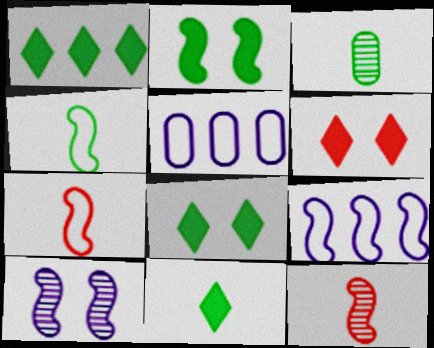[[1, 8, 11], 
[2, 9, 12], 
[3, 4, 11], 
[3, 6, 9], 
[5, 8, 12]]